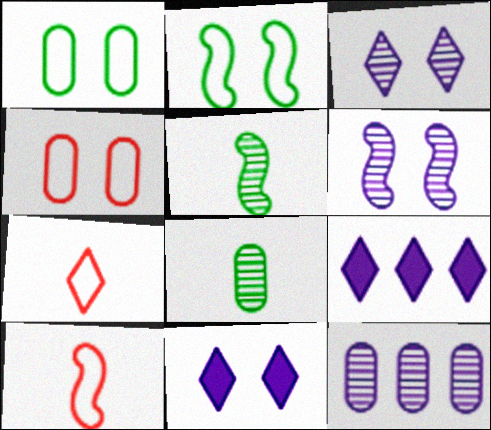[[4, 5, 9]]